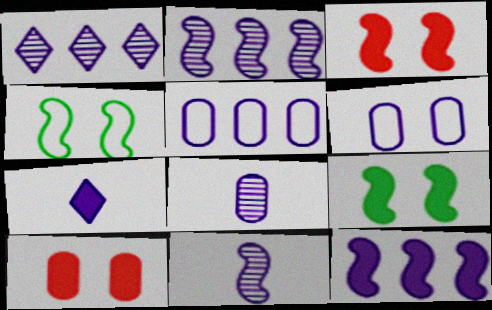[[1, 5, 12], 
[2, 6, 7]]